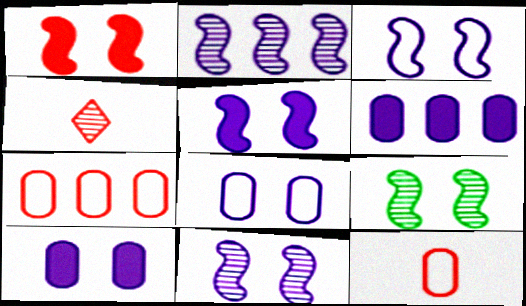[[1, 3, 9], 
[1, 4, 7], 
[3, 5, 11]]